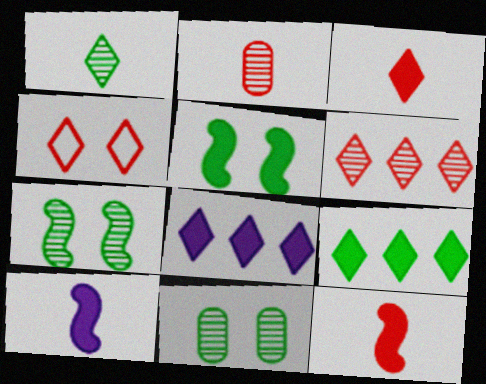[[1, 4, 8], 
[3, 4, 6]]